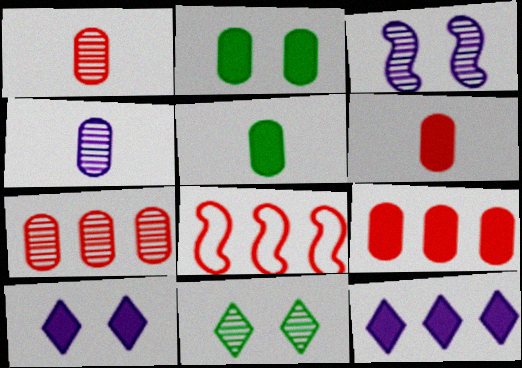[]